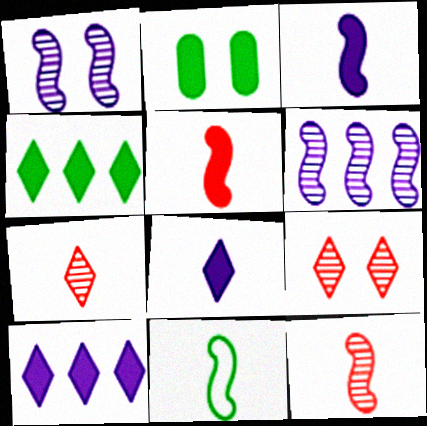[[2, 5, 10], 
[3, 11, 12]]